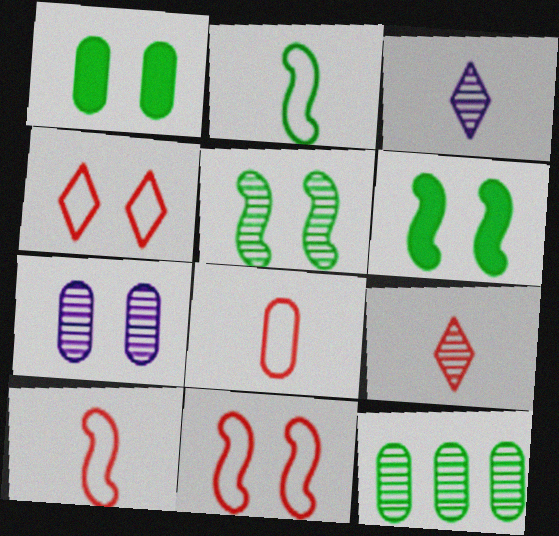[[4, 6, 7]]